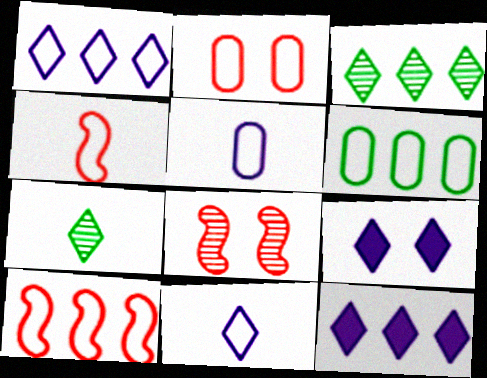[[1, 6, 10], 
[2, 5, 6]]